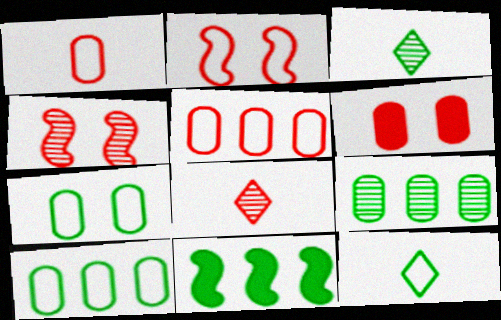[[3, 7, 11]]